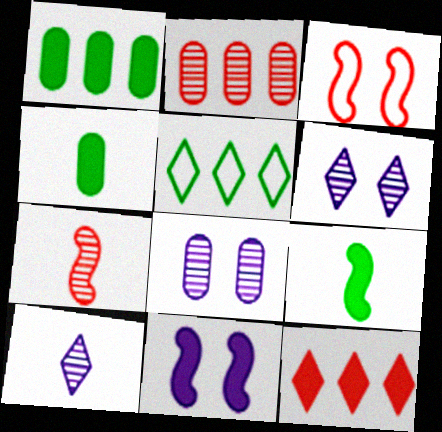[[1, 3, 10], 
[4, 11, 12]]